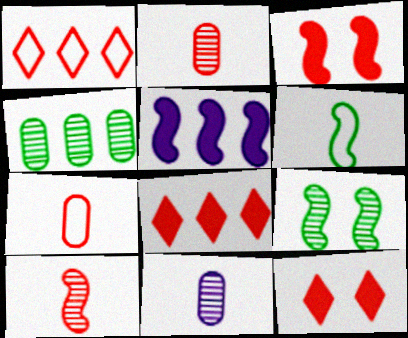[[1, 2, 3], 
[1, 4, 5]]